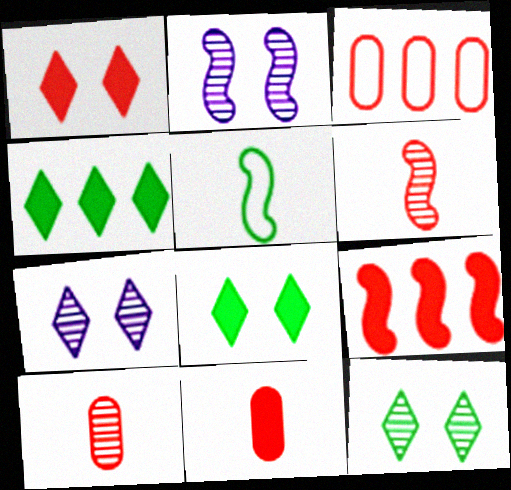[[1, 3, 6], 
[1, 9, 11], 
[2, 5, 9]]